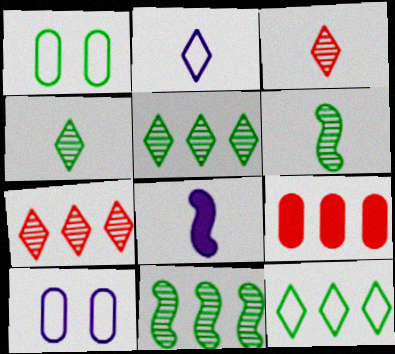[[1, 7, 8]]